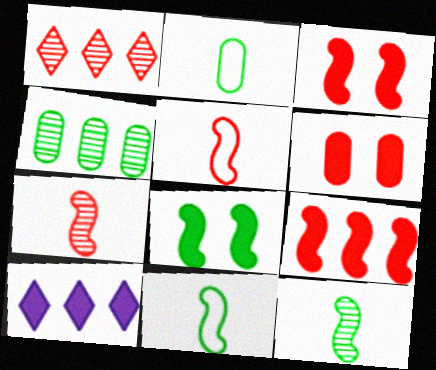[[1, 5, 6]]